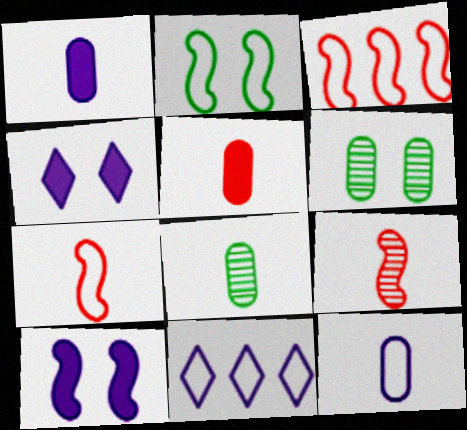[[3, 4, 8], 
[5, 8, 12]]